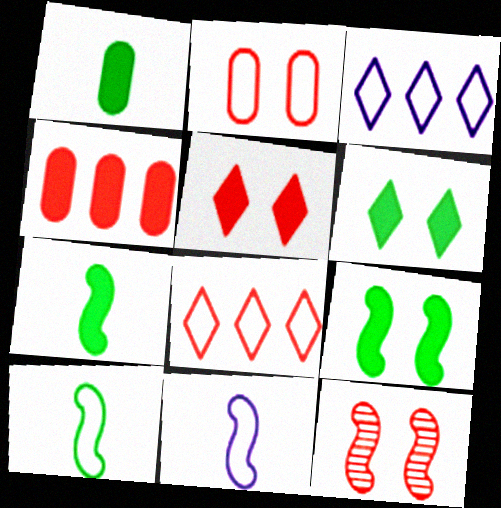[[1, 3, 12], 
[2, 3, 10], 
[2, 5, 12]]